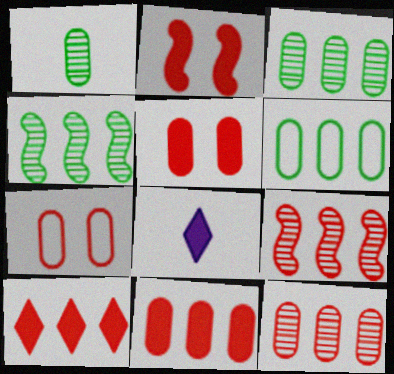[[4, 7, 8]]